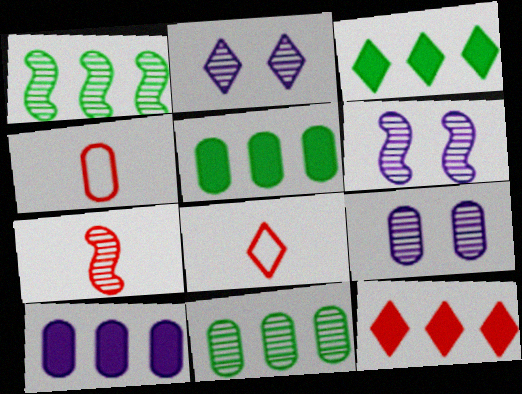[[1, 6, 7], 
[2, 3, 8], 
[2, 6, 9], 
[2, 7, 11], 
[3, 4, 6], 
[4, 5, 9], 
[5, 6, 8]]